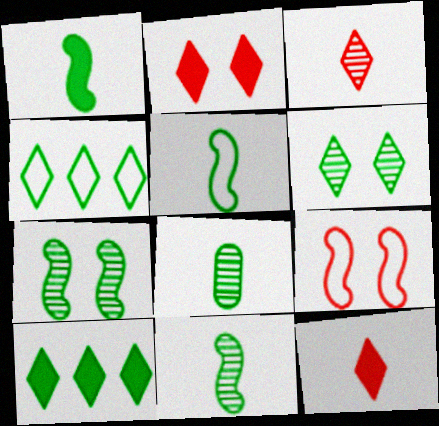[[1, 5, 11]]